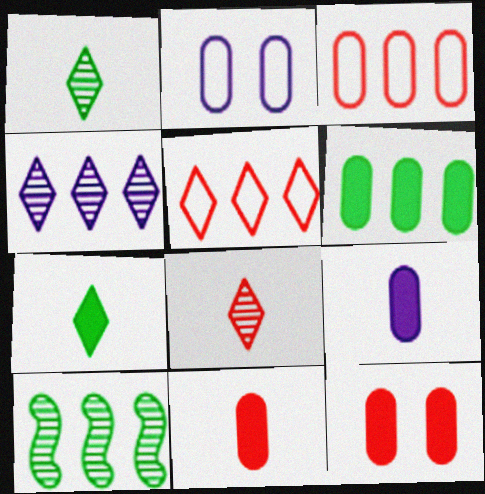[[6, 9, 12]]